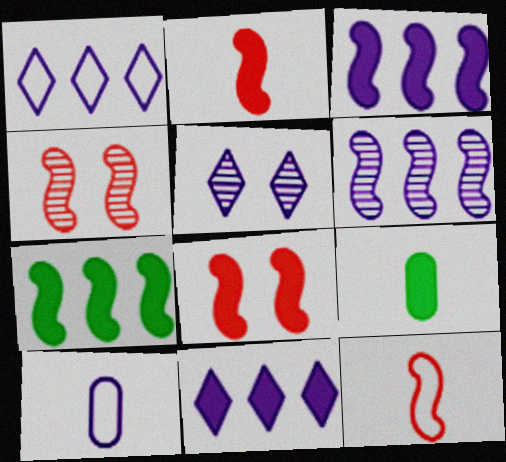[[1, 4, 9], 
[3, 5, 10], 
[8, 9, 11]]